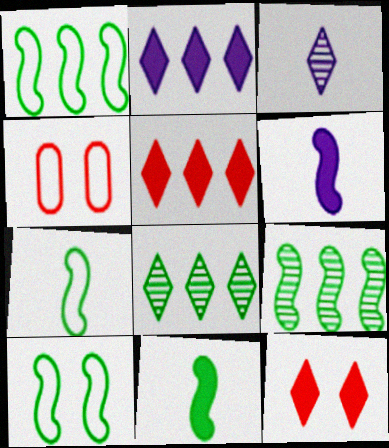[[1, 7, 10], 
[4, 6, 8], 
[9, 10, 11]]